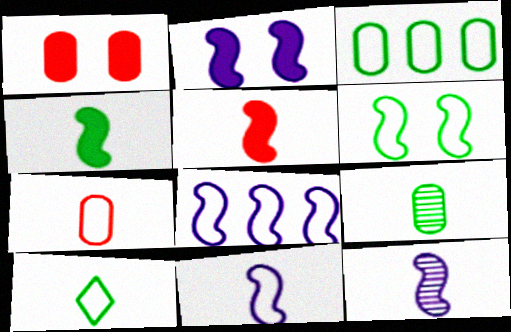[[2, 8, 12], 
[3, 6, 10], 
[4, 9, 10], 
[7, 10, 11]]